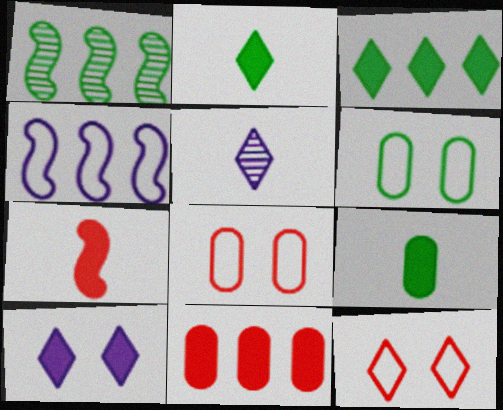[[1, 2, 6], 
[3, 5, 12]]